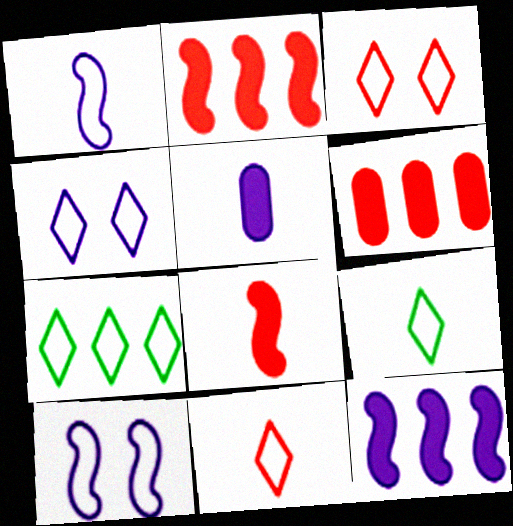[[4, 7, 11]]